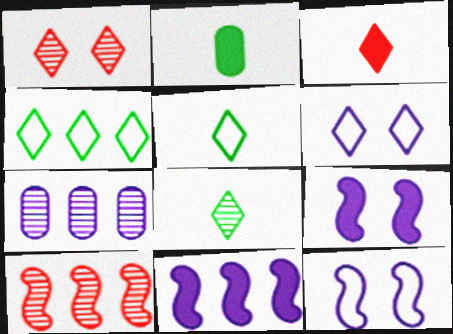[[2, 6, 10]]